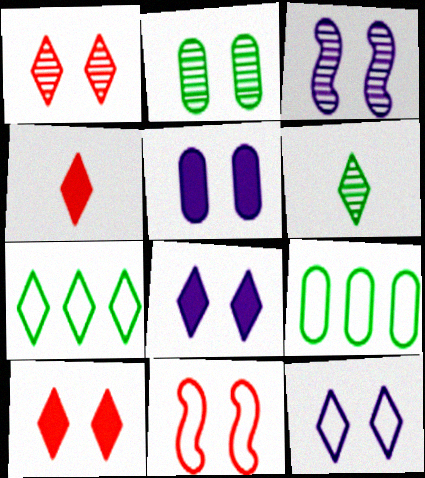[[1, 2, 3], 
[2, 8, 11], 
[3, 4, 9], 
[3, 5, 12]]